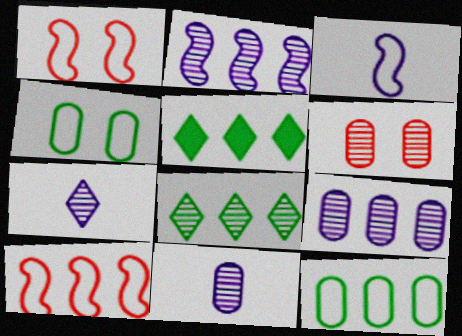[[1, 5, 11], 
[3, 5, 6], 
[5, 9, 10]]